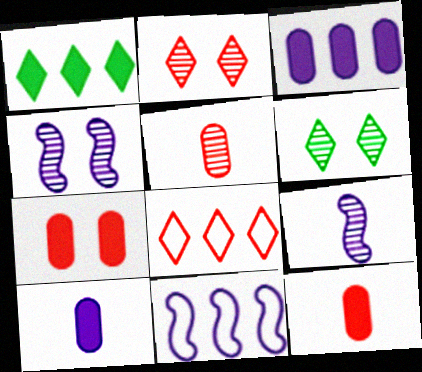[[6, 11, 12]]